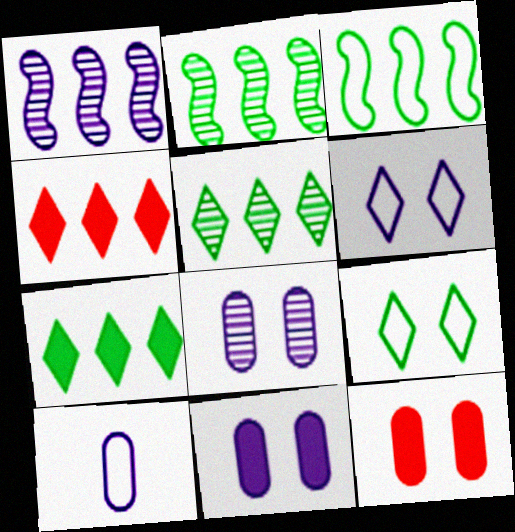[]